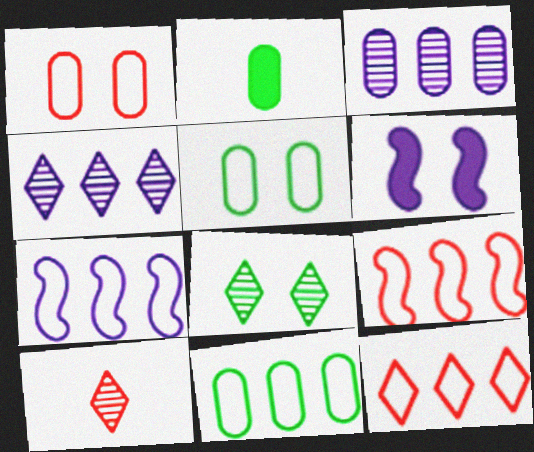[[1, 2, 3], 
[1, 6, 8], 
[4, 8, 10], 
[6, 10, 11], 
[7, 11, 12]]